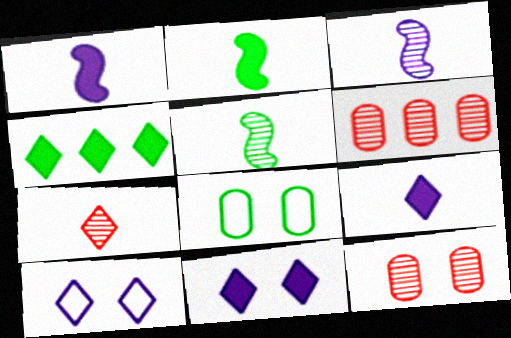[[2, 6, 10], 
[4, 5, 8], 
[4, 7, 10]]